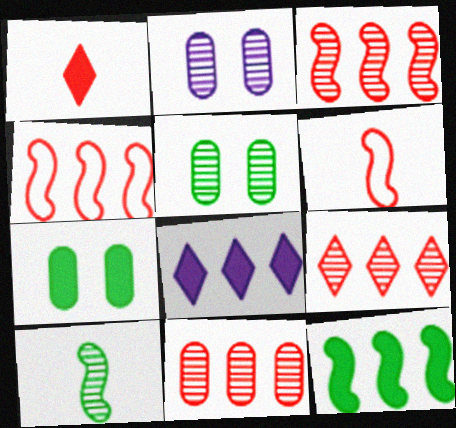[[2, 9, 10], 
[3, 9, 11], 
[5, 6, 8]]